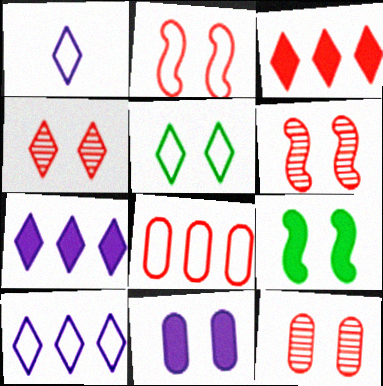[[4, 6, 12], 
[5, 6, 11]]